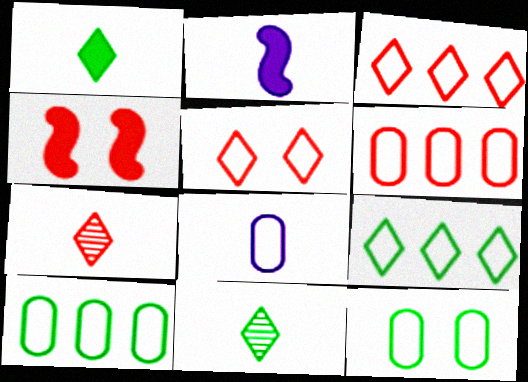[[4, 6, 7], 
[6, 8, 12]]